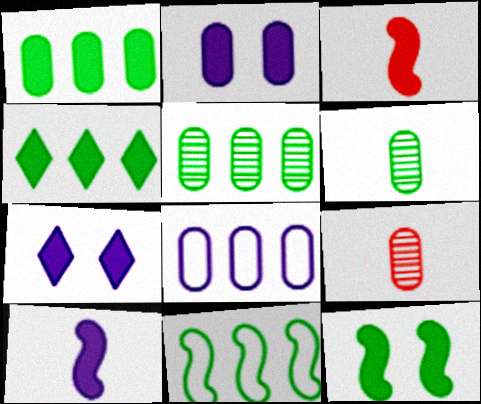[[1, 3, 7], 
[2, 3, 4], 
[4, 5, 11], 
[7, 9, 11]]